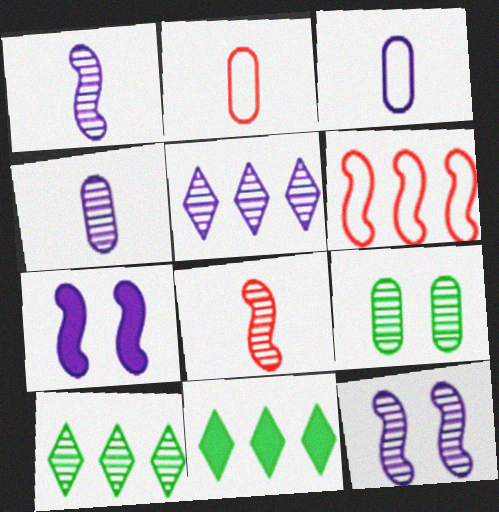[[2, 7, 10], 
[2, 11, 12], 
[3, 5, 7], 
[4, 5, 12], 
[5, 8, 9]]